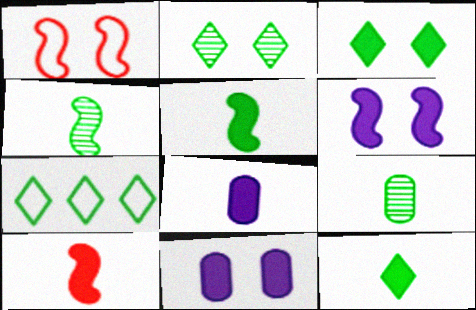[[1, 2, 11], 
[2, 7, 12], 
[8, 10, 12]]